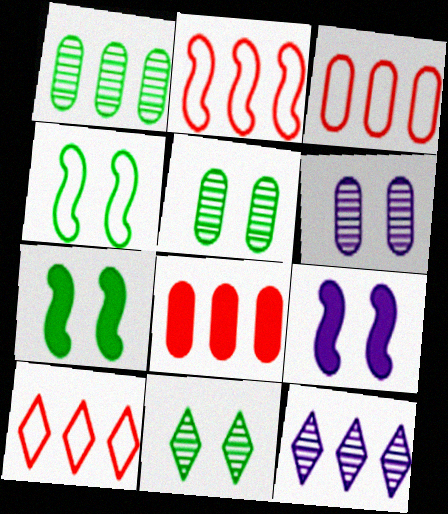[[2, 3, 10]]